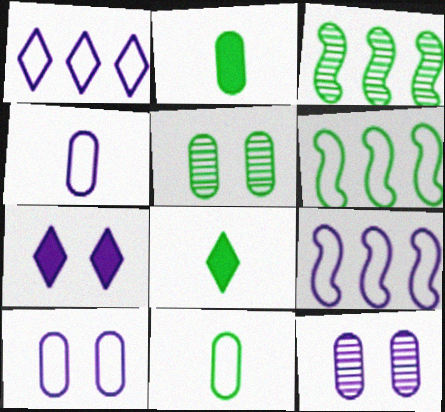[[5, 6, 8]]